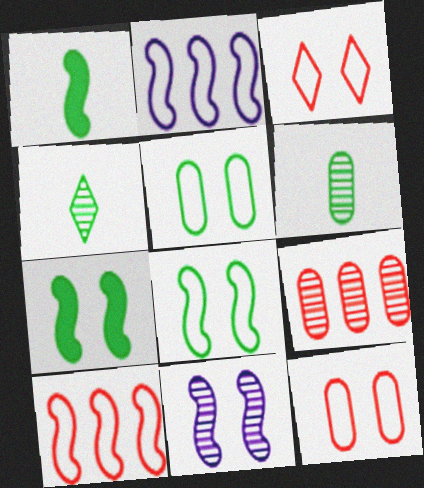[[1, 10, 11], 
[4, 9, 11]]